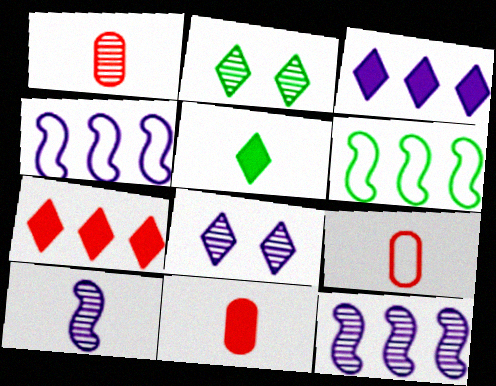[[1, 2, 12], 
[1, 9, 11], 
[2, 4, 11], 
[5, 9, 10], 
[6, 8, 11]]